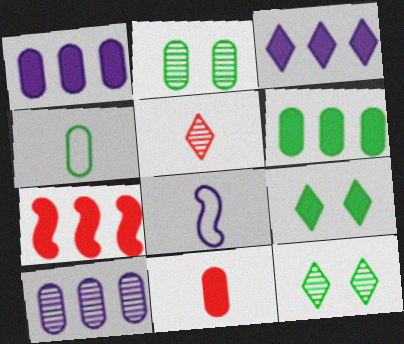[[2, 4, 6], 
[3, 6, 7]]